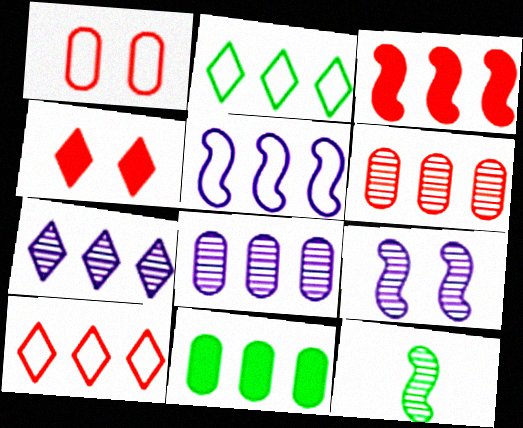[[2, 3, 8], 
[3, 6, 10]]